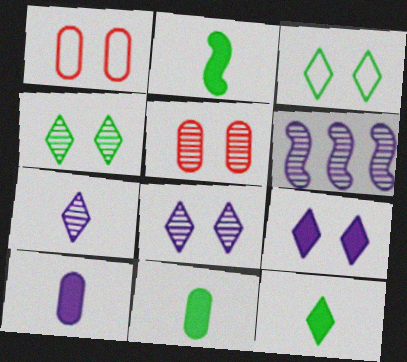[[1, 6, 12], 
[2, 11, 12]]